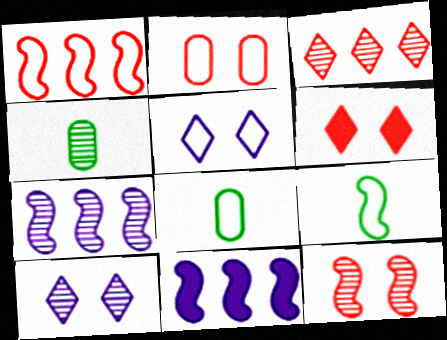[[1, 5, 8], 
[2, 6, 12], 
[6, 7, 8], 
[9, 11, 12]]